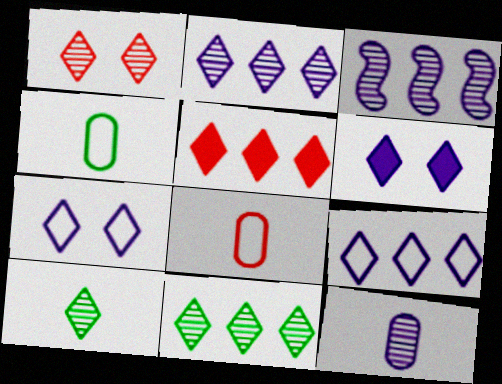[[1, 2, 10], 
[5, 7, 10], 
[5, 9, 11]]